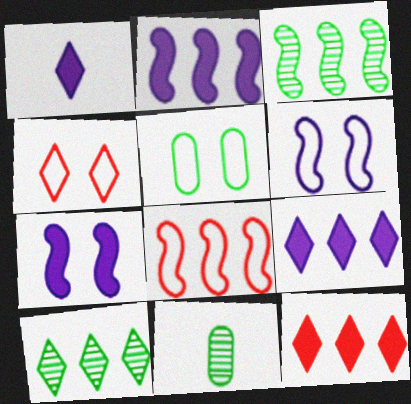[[1, 4, 10], 
[2, 3, 8], 
[2, 4, 11], 
[4, 5, 6], 
[6, 11, 12]]